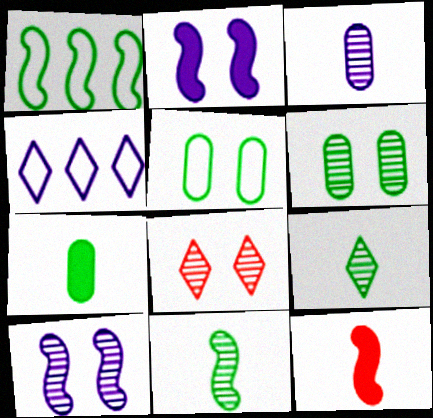[[1, 10, 12], 
[2, 3, 4], 
[2, 5, 8], 
[4, 6, 12], 
[6, 8, 10]]